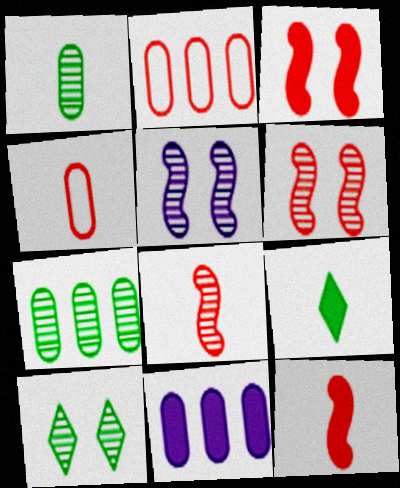[[2, 5, 9], 
[2, 7, 11], 
[3, 9, 11]]